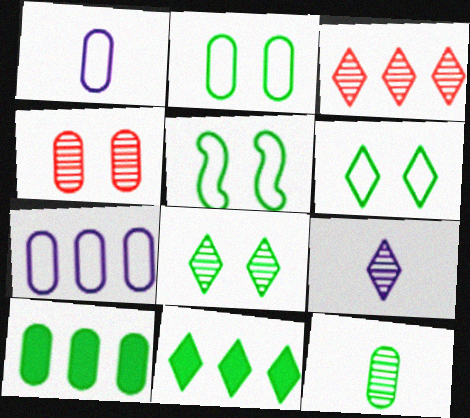[[1, 4, 10], 
[2, 5, 6], 
[2, 10, 12], 
[3, 8, 9], 
[5, 11, 12]]